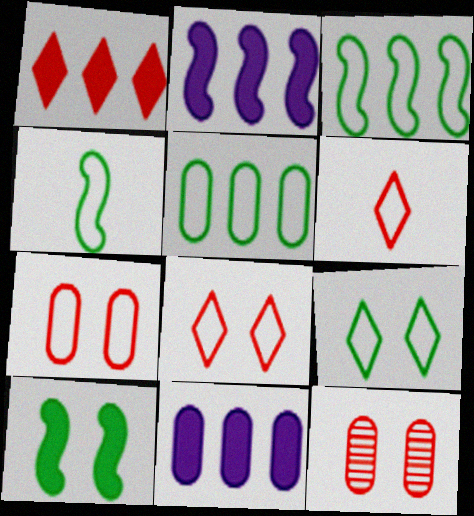[[4, 5, 9]]